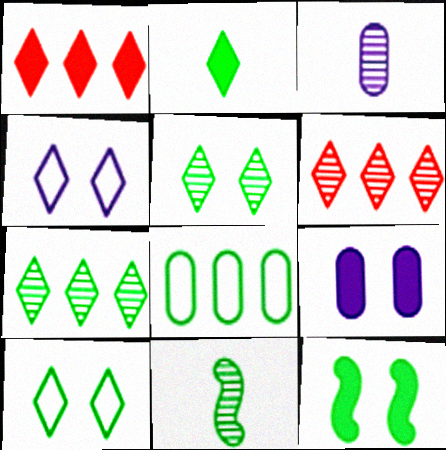[[2, 4, 6], 
[2, 7, 10]]